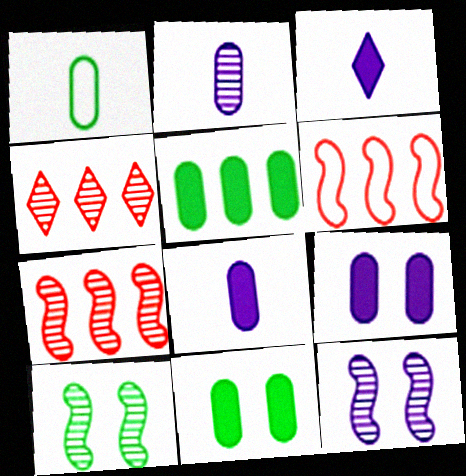[[2, 4, 10]]